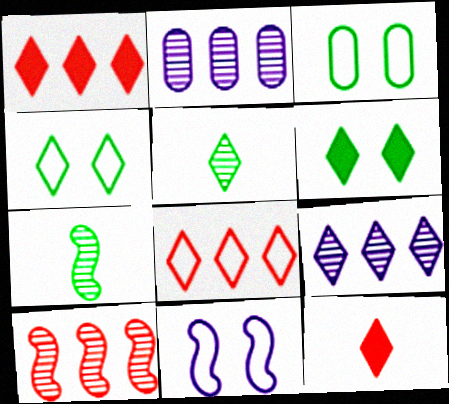[[4, 9, 12]]